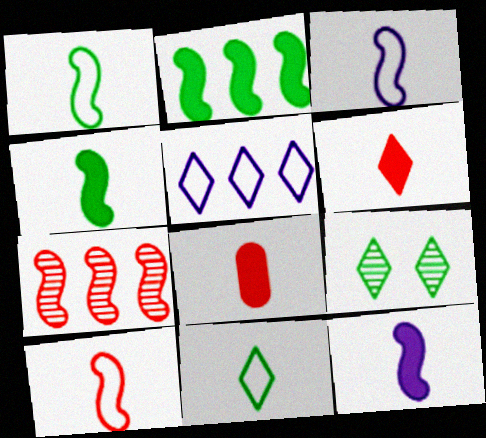[[1, 3, 10], 
[5, 6, 9]]